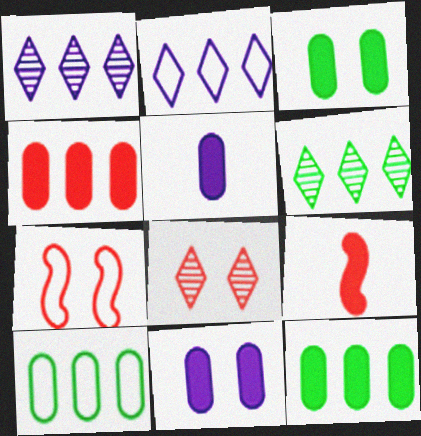[[3, 4, 5], 
[5, 6, 7]]